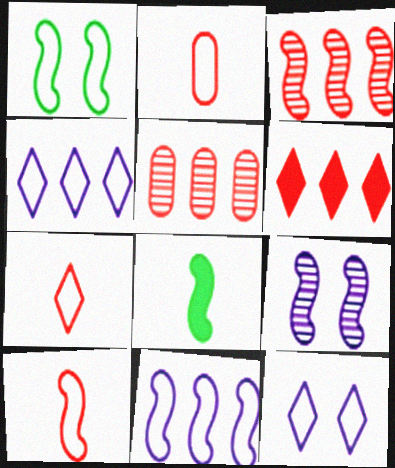[[1, 2, 4], 
[1, 10, 11], 
[2, 7, 10], 
[5, 8, 12]]